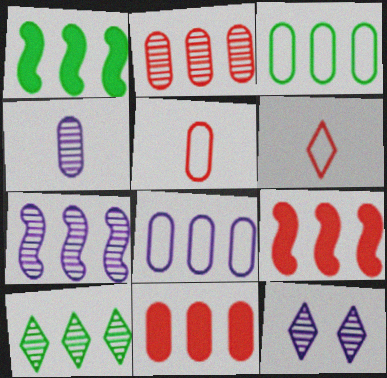[[1, 3, 10], 
[1, 5, 12], 
[2, 7, 10], 
[4, 7, 12], 
[8, 9, 10]]